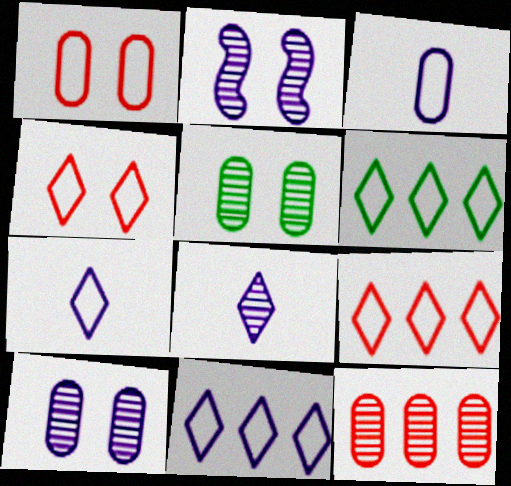[[4, 6, 7], 
[6, 9, 11]]